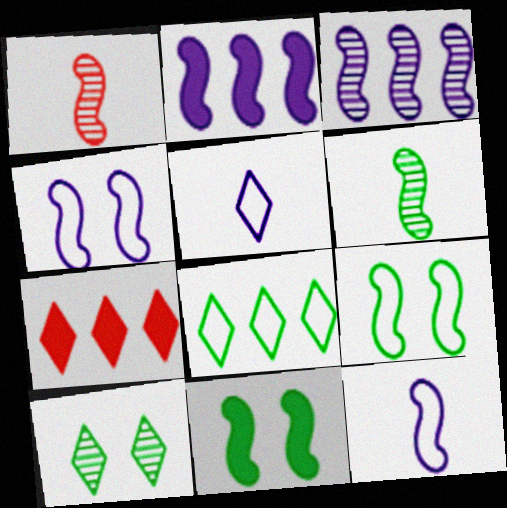[[1, 2, 9], 
[5, 7, 10]]